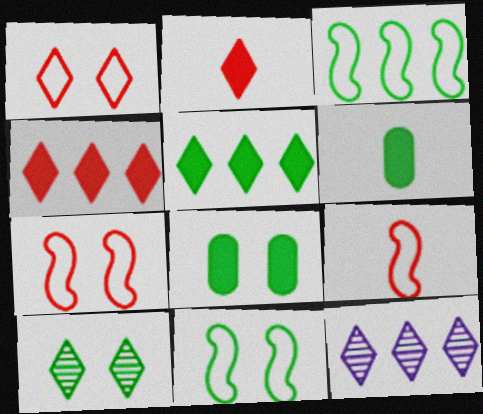[[3, 6, 10], 
[6, 7, 12], 
[8, 9, 12], 
[8, 10, 11]]